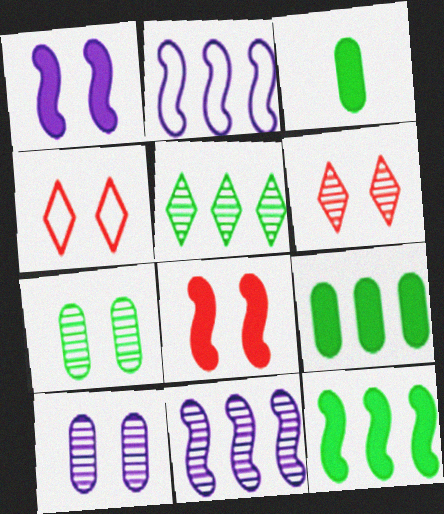[[1, 4, 7], 
[2, 3, 6], 
[3, 4, 11]]